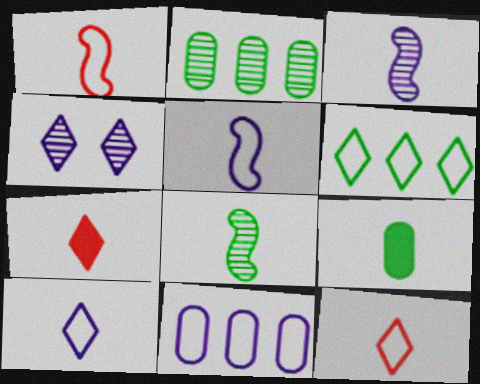[[3, 9, 12], 
[4, 6, 7]]